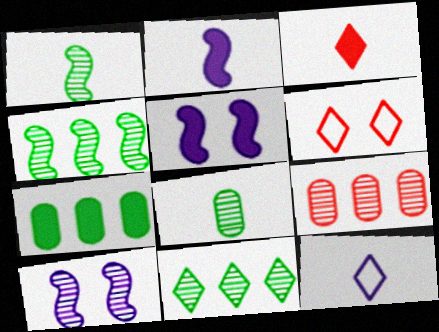[[3, 5, 7]]